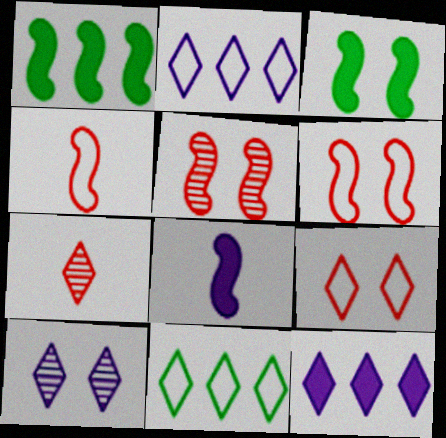[]